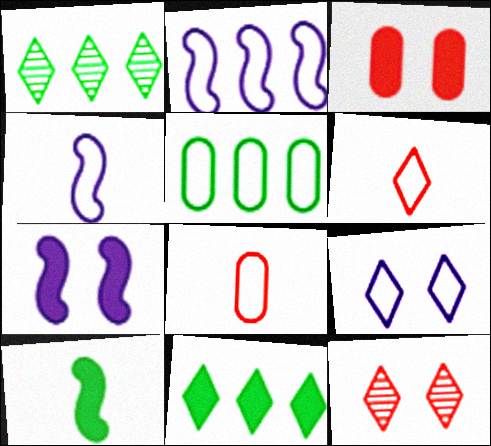[[1, 3, 4], 
[1, 7, 8]]